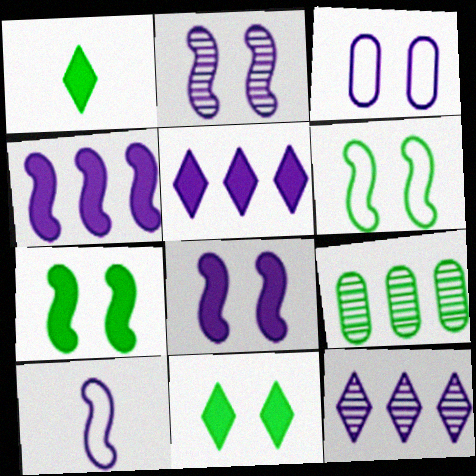[[1, 6, 9], 
[2, 4, 10]]